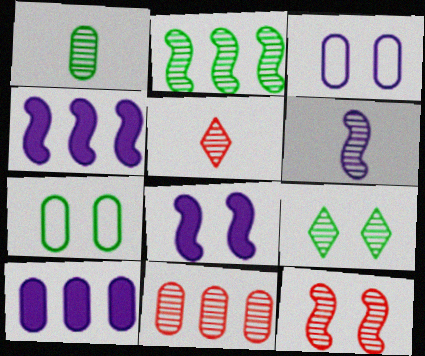[[1, 2, 9], 
[1, 5, 6], 
[2, 6, 12], 
[4, 5, 7], 
[5, 11, 12], 
[6, 9, 11]]